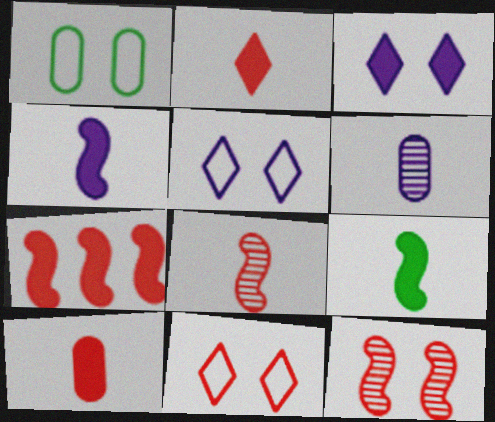[[1, 3, 12]]